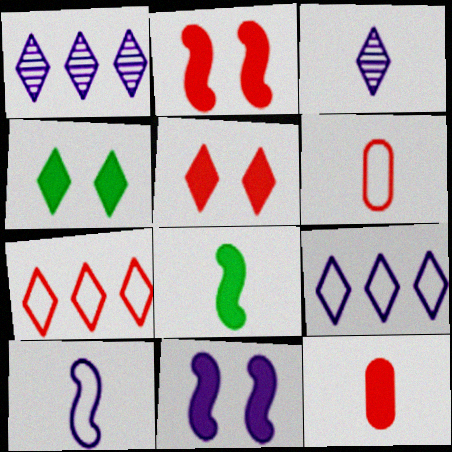[[3, 4, 7], 
[3, 6, 8]]